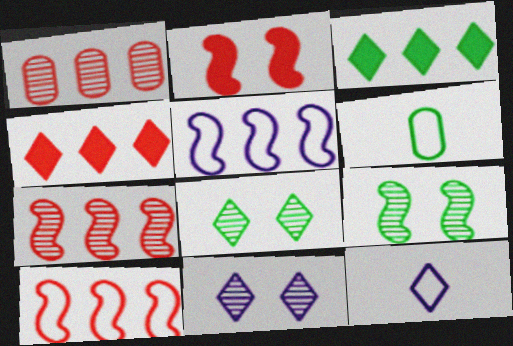[[1, 3, 5], 
[1, 4, 10], 
[3, 6, 9], 
[4, 8, 12]]